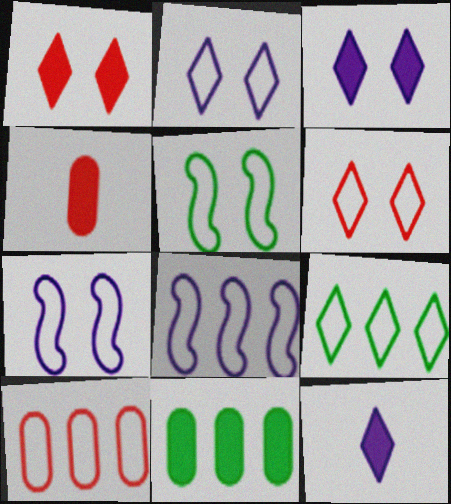[[8, 9, 10]]